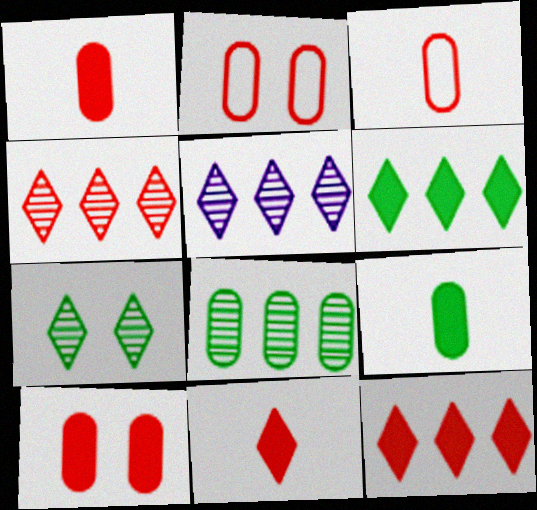[]